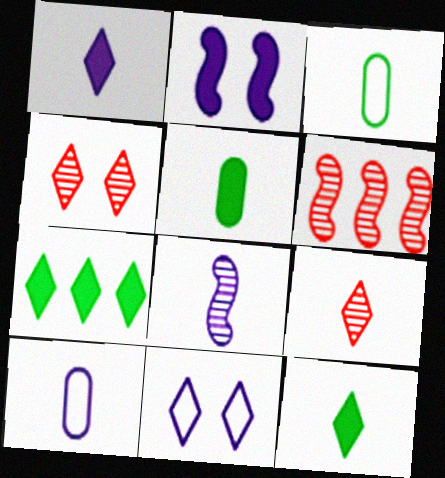[[1, 8, 10], 
[5, 6, 11], 
[7, 9, 11]]